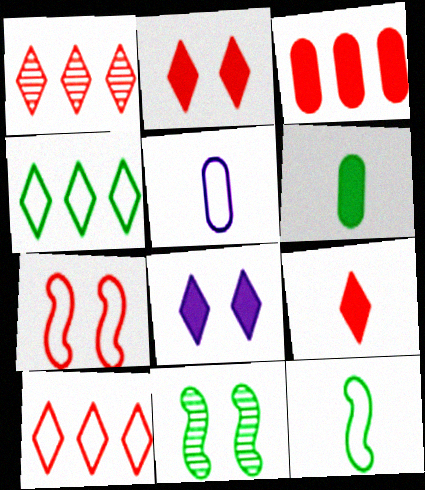[[4, 5, 7], 
[4, 6, 11]]